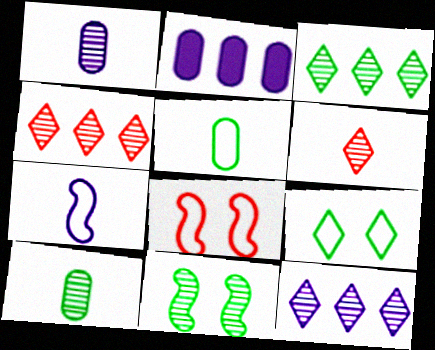[[1, 4, 11], 
[3, 4, 12], 
[3, 10, 11]]